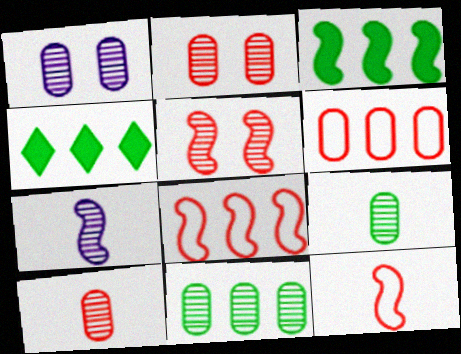[[1, 4, 12], 
[1, 10, 11]]